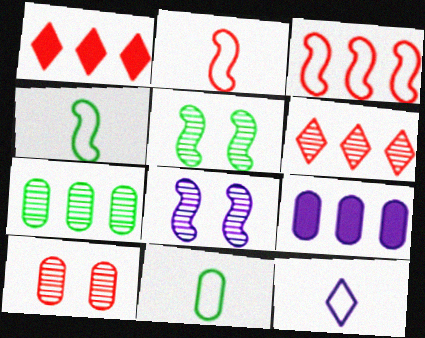[[1, 2, 10], 
[1, 8, 11], 
[2, 11, 12], 
[8, 9, 12], 
[9, 10, 11]]